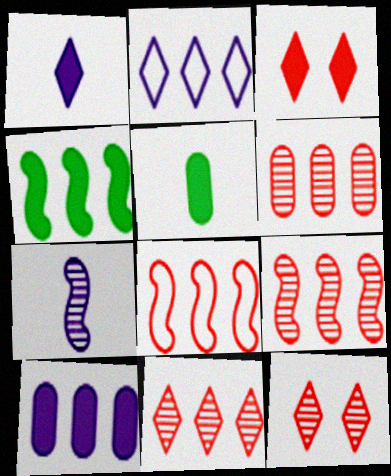[[2, 4, 6], 
[6, 9, 11]]